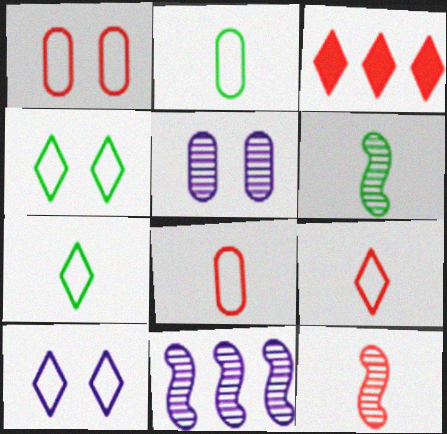[[1, 3, 12]]